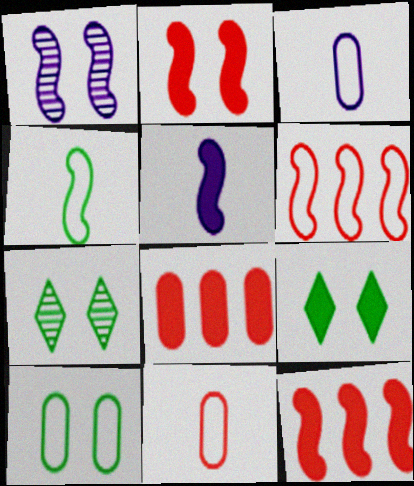[[1, 4, 12], 
[3, 7, 12], 
[5, 8, 9]]